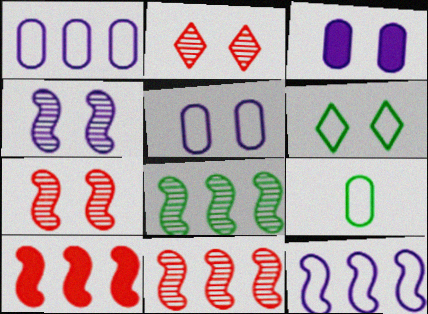[[3, 6, 7], 
[8, 10, 12]]